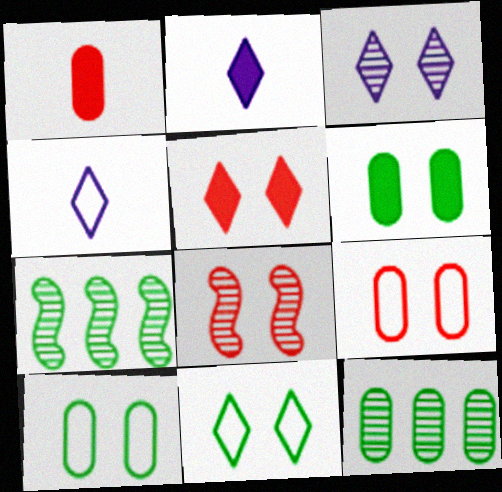[[2, 7, 9], 
[3, 5, 11], 
[5, 8, 9]]